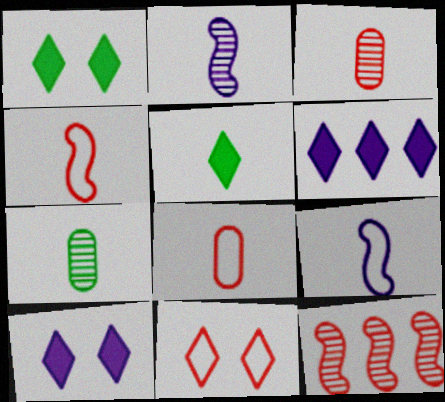[[2, 5, 8], 
[3, 5, 9]]